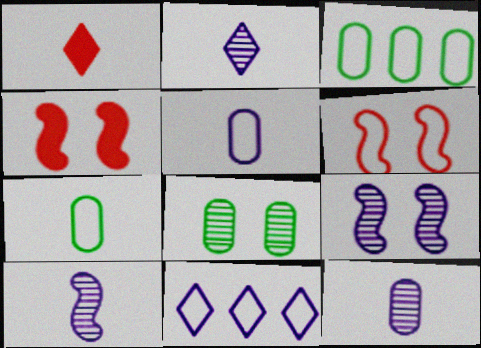[[1, 3, 9], 
[1, 7, 10], 
[2, 3, 4], 
[2, 10, 12], 
[6, 7, 11]]